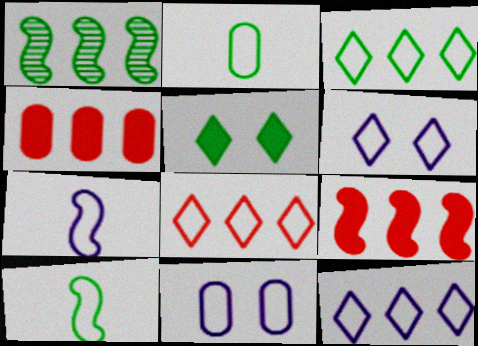[[1, 2, 5], 
[1, 4, 12], 
[3, 8, 12], 
[7, 11, 12], 
[8, 10, 11]]